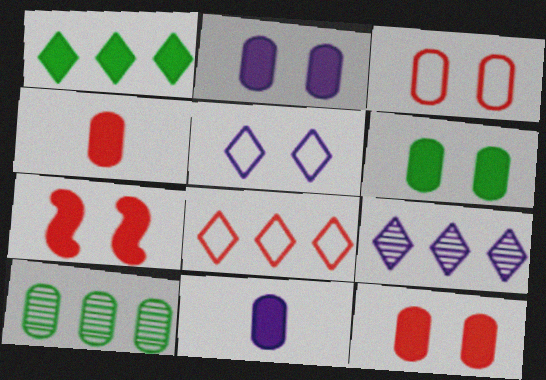[[1, 7, 11], 
[1, 8, 9], 
[2, 6, 12], 
[3, 10, 11]]